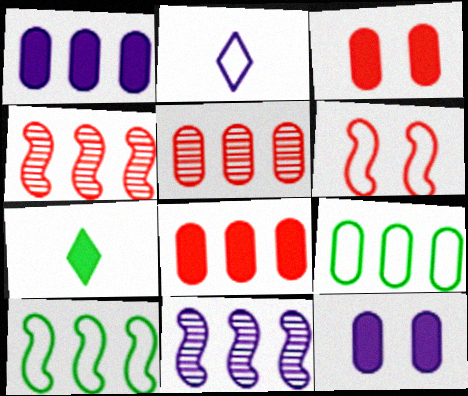[[1, 5, 9], 
[2, 6, 9], 
[2, 11, 12]]